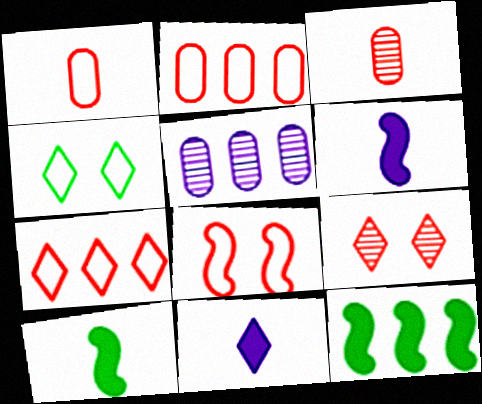[[1, 7, 8], 
[5, 7, 12]]